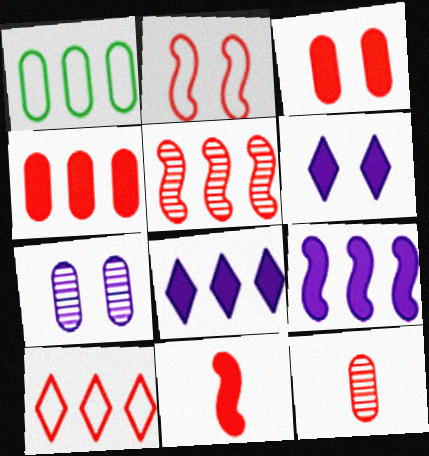[[1, 5, 8], 
[2, 5, 11], 
[4, 5, 10]]